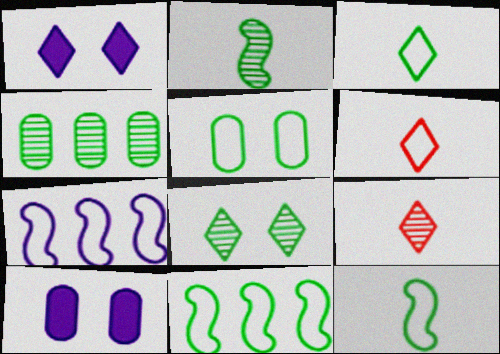[[2, 4, 8], 
[3, 5, 11], 
[5, 6, 7], 
[9, 10, 11]]